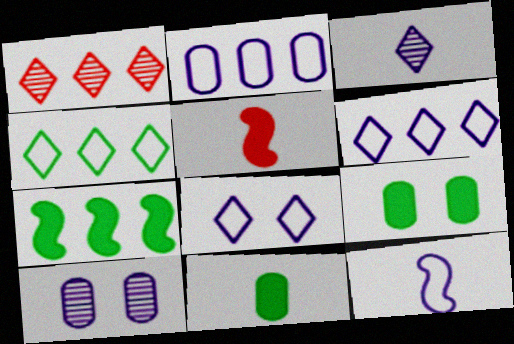[[1, 2, 7], 
[1, 9, 12], 
[2, 8, 12], 
[4, 5, 10]]